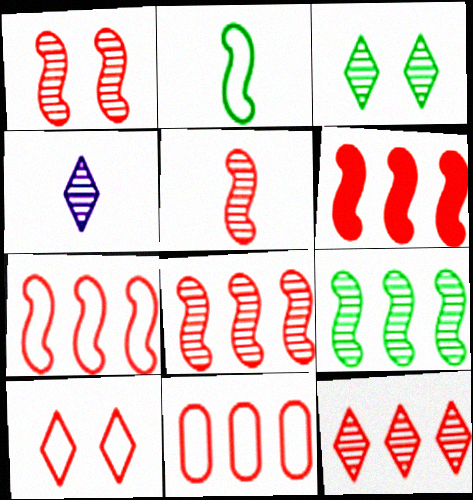[[1, 5, 8], 
[3, 4, 12], 
[6, 7, 8], 
[6, 11, 12]]